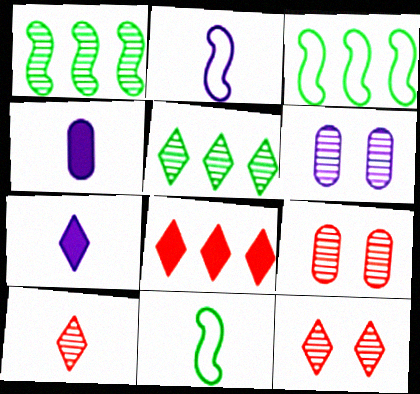[[1, 6, 10], 
[3, 4, 12], 
[3, 7, 9], 
[4, 10, 11], 
[6, 8, 11]]